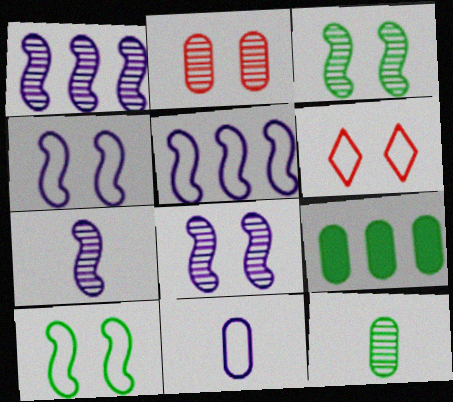[[1, 7, 8], 
[2, 9, 11], 
[6, 7, 9]]